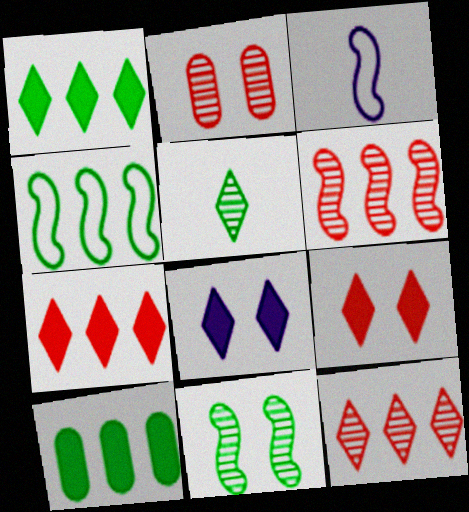[[1, 2, 3]]